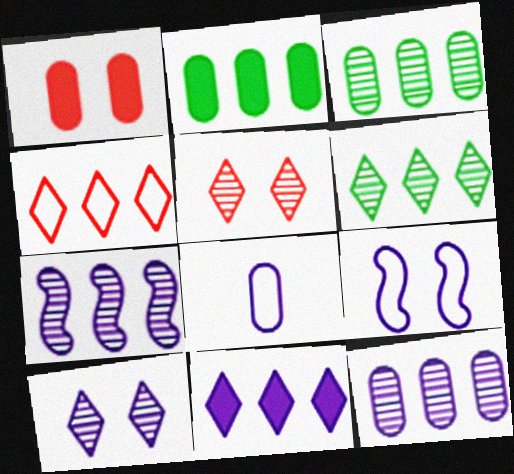[[1, 3, 8], 
[2, 4, 7], 
[4, 6, 11]]